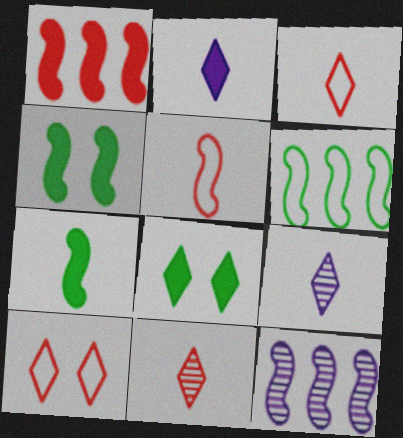[[1, 6, 12], 
[4, 5, 12]]